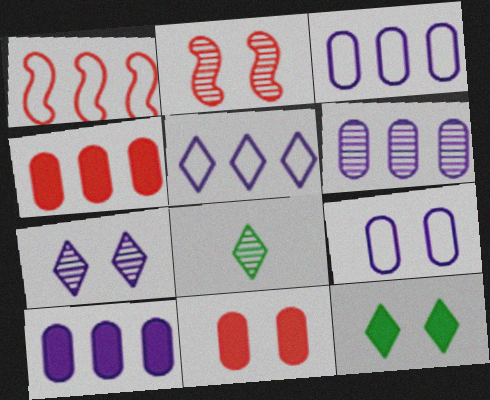[[2, 6, 8], 
[2, 9, 12], 
[3, 6, 10]]